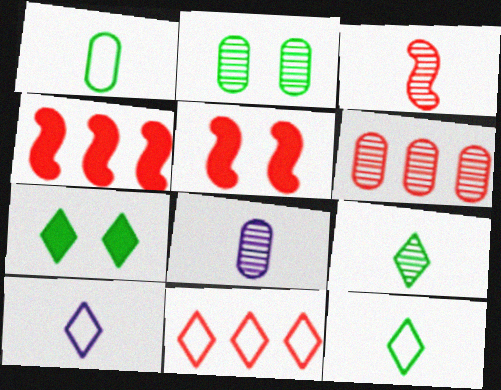[[2, 4, 10], 
[2, 6, 8], 
[3, 8, 9], 
[4, 6, 11]]